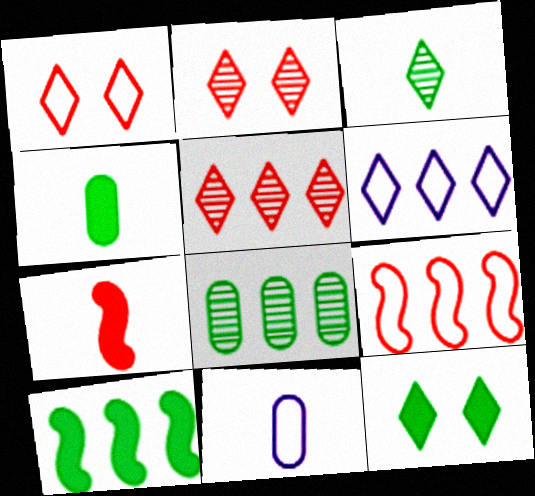[[2, 10, 11], 
[3, 7, 11], 
[4, 10, 12]]